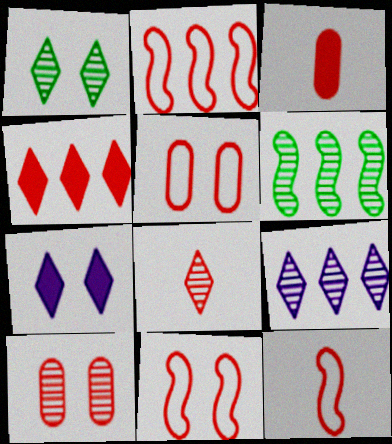[[1, 8, 9], 
[2, 11, 12], 
[3, 8, 12], 
[4, 10, 12]]